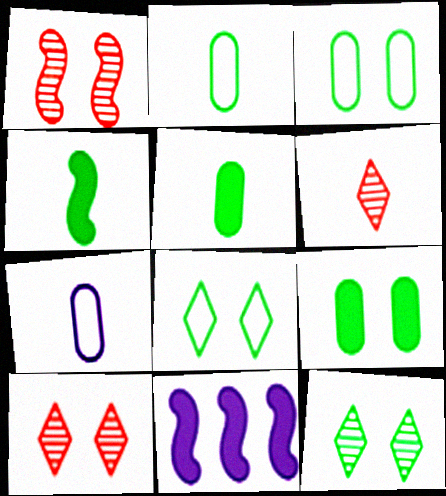[[2, 10, 11], 
[3, 6, 11], 
[4, 6, 7]]